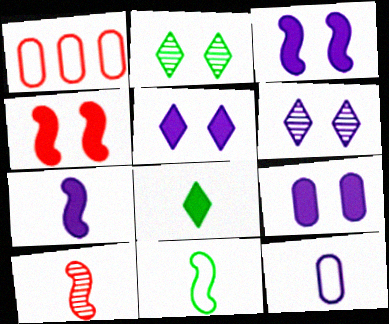[[1, 2, 7], 
[3, 5, 9], 
[7, 10, 11], 
[8, 10, 12]]